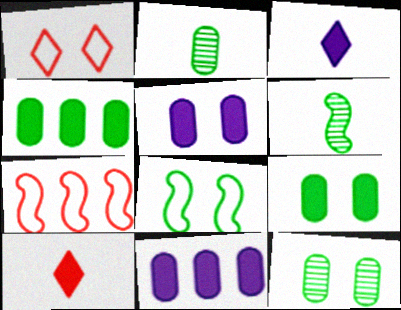[[1, 6, 11], 
[3, 7, 12]]